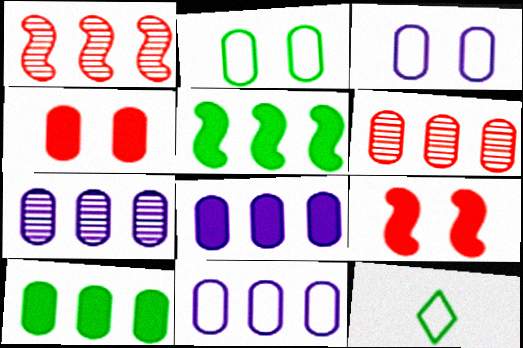[[6, 10, 11], 
[7, 8, 11], 
[7, 9, 12]]